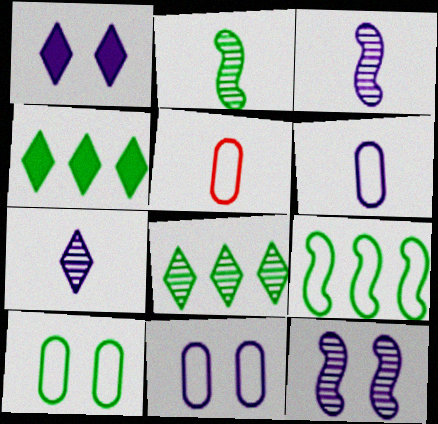[[1, 11, 12], 
[2, 4, 10], 
[4, 5, 12]]